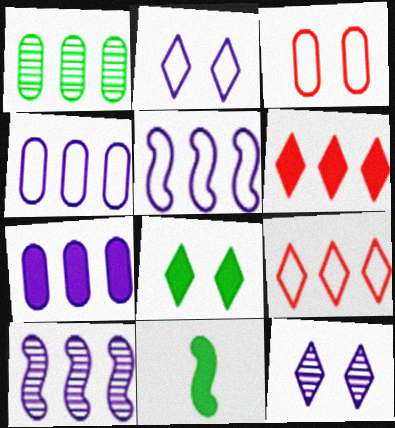[[1, 5, 6]]